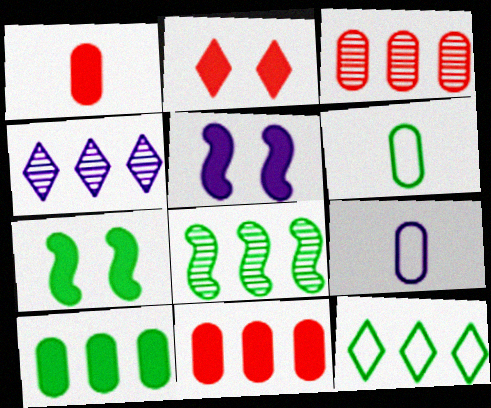[[2, 8, 9], 
[3, 4, 8], 
[4, 5, 9], 
[8, 10, 12]]